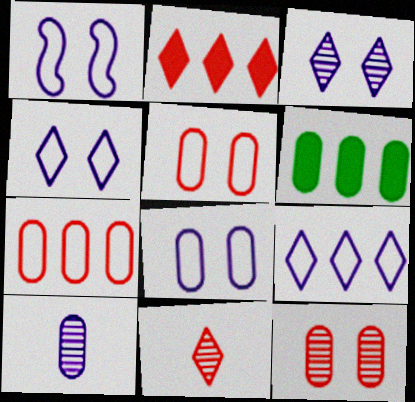[[1, 4, 8], 
[1, 6, 11], 
[5, 6, 10]]